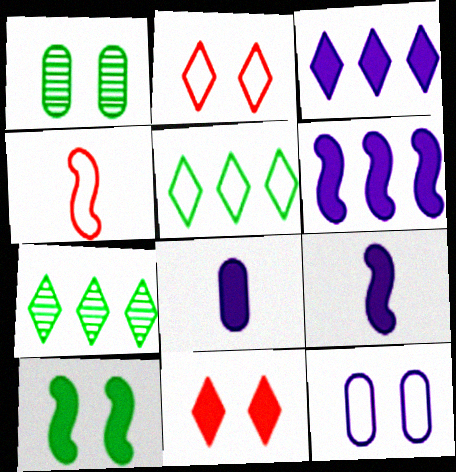[[1, 3, 4], 
[4, 5, 12]]